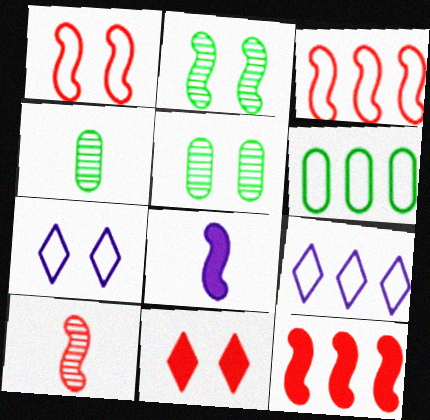[[1, 10, 12], 
[2, 3, 8], 
[3, 6, 9], 
[4, 7, 12]]